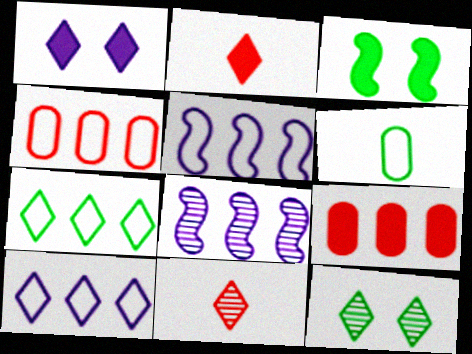[[1, 7, 11], 
[2, 10, 12], 
[4, 5, 7], 
[7, 8, 9]]